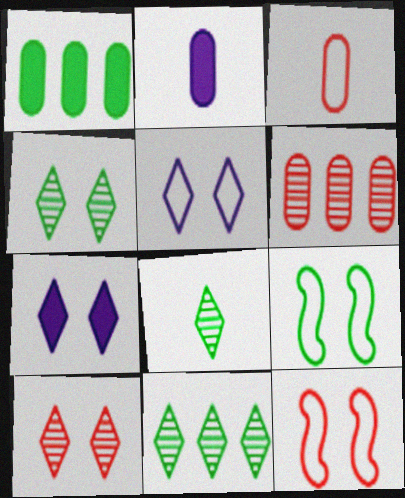[[1, 8, 9], 
[2, 11, 12], 
[4, 8, 11]]